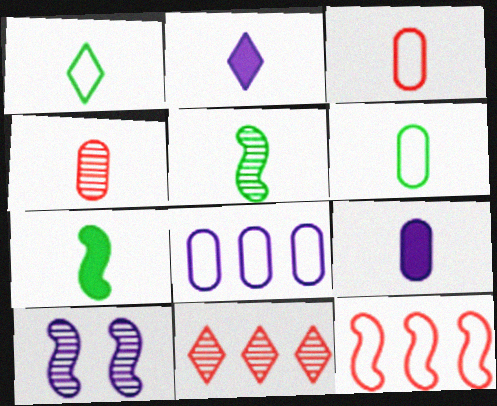[[2, 3, 5], 
[2, 8, 10], 
[4, 6, 9], 
[7, 10, 12]]